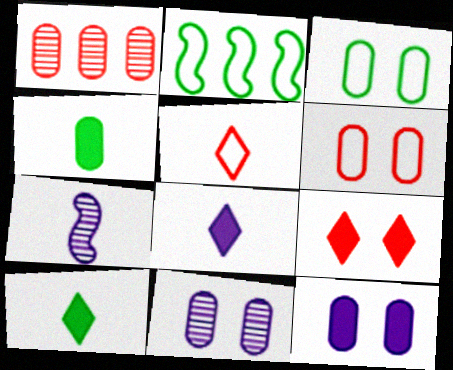[[4, 5, 7]]